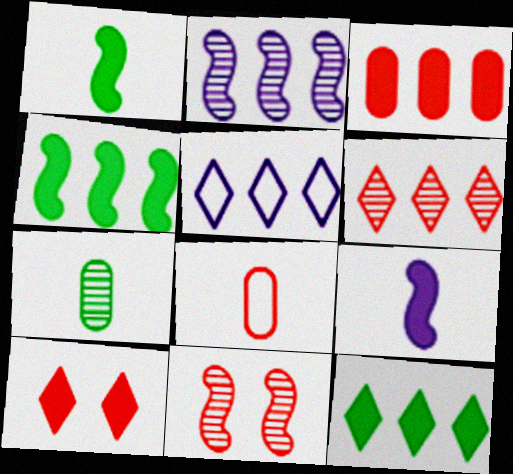[[5, 6, 12]]